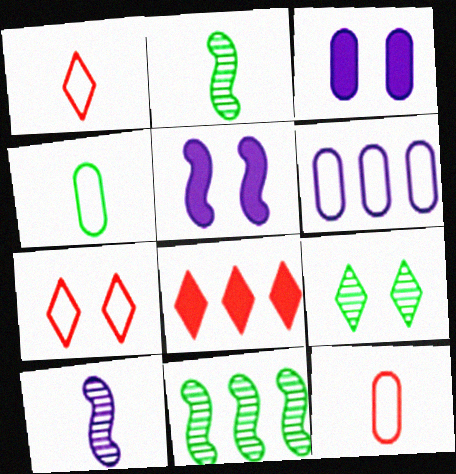[[1, 3, 11], 
[6, 8, 11]]